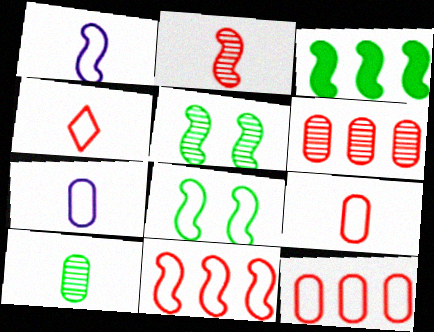[[1, 8, 11]]